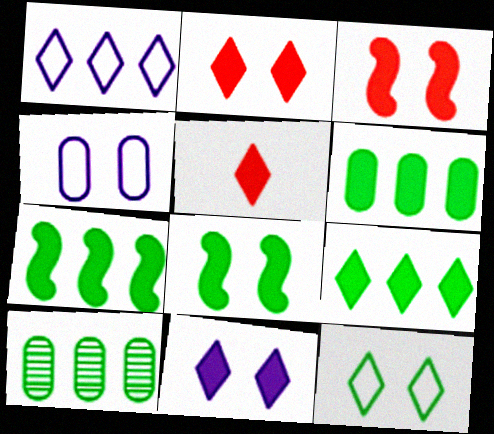[[5, 9, 11], 
[6, 7, 9]]